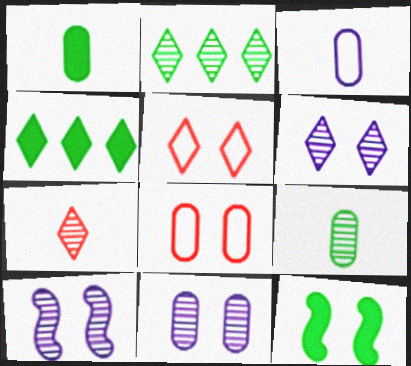[[1, 4, 12], 
[2, 6, 7], 
[5, 11, 12], 
[6, 8, 12], 
[6, 10, 11]]